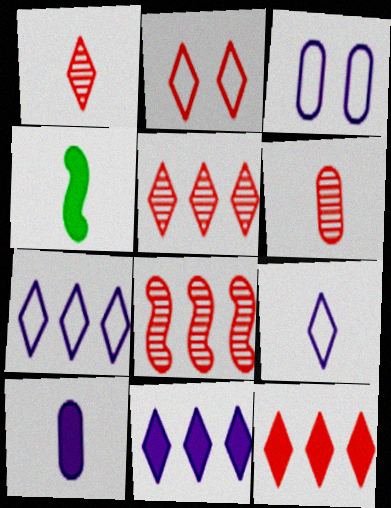[[1, 2, 12], 
[3, 4, 5], 
[4, 6, 9]]